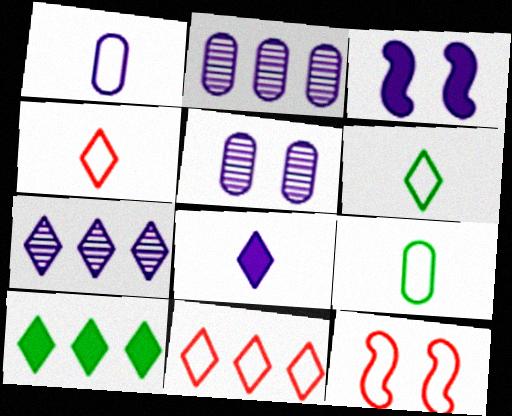[[1, 3, 7], 
[7, 10, 11]]